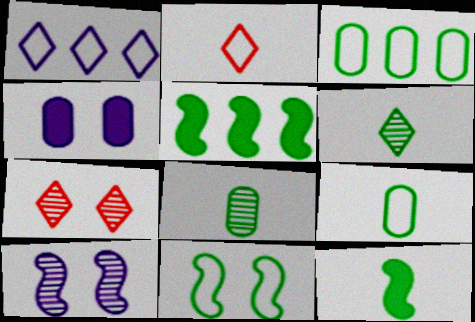[[4, 7, 11], 
[6, 9, 12]]